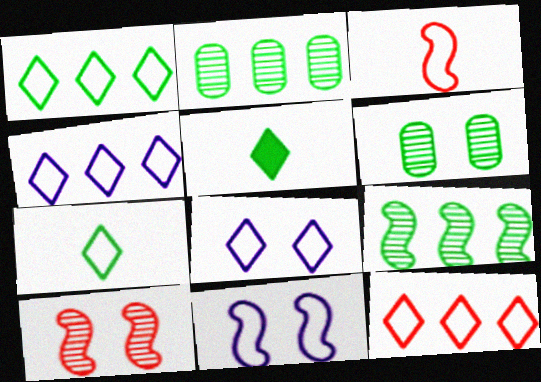[[1, 4, 12], 
[7, 8, 12]]